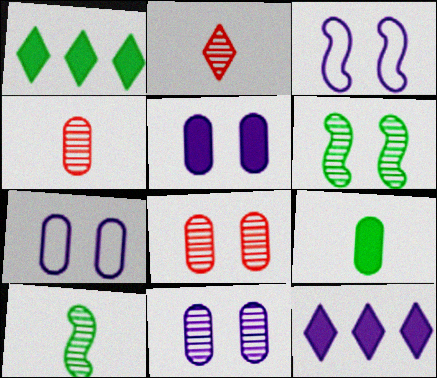[[1, 3, 4], 
[5, 7, 11]]